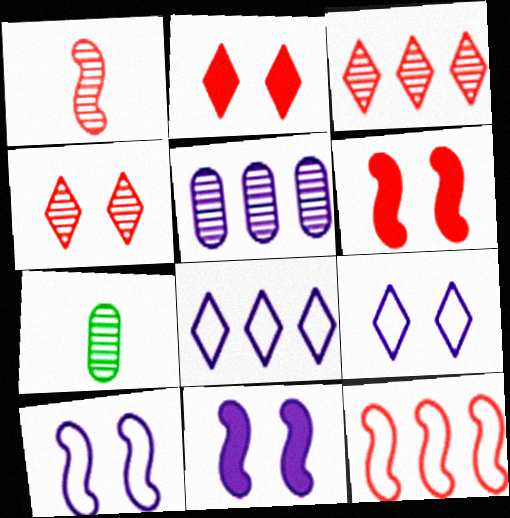[[1, 6, 12], 
[6, 7, 8]]